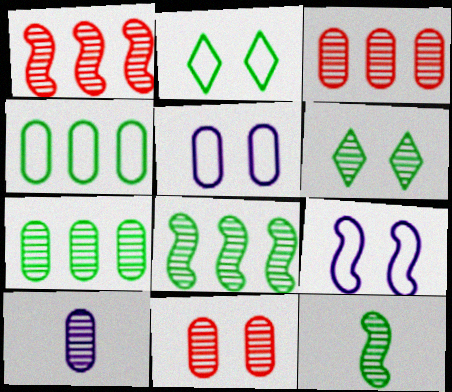[[1, 6, 10], 
[6, 7, 12], 
[7, 10, 11]]